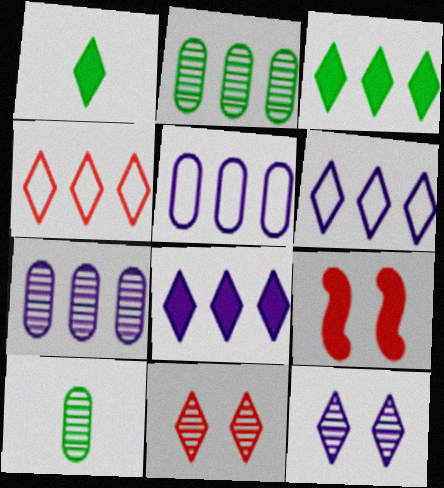[[1, 4, 12], 
[1, 6, 11], 
[6, 9, 10]]